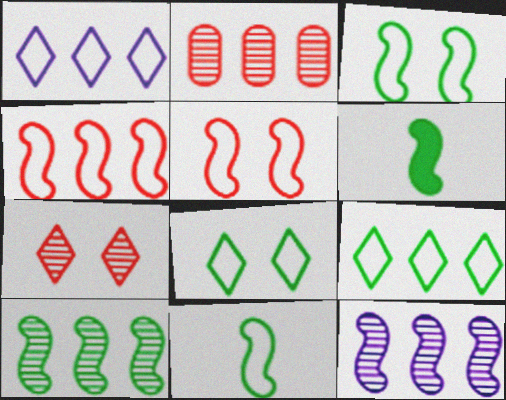[[3, 6, 10], 
[5, 6, 12]]